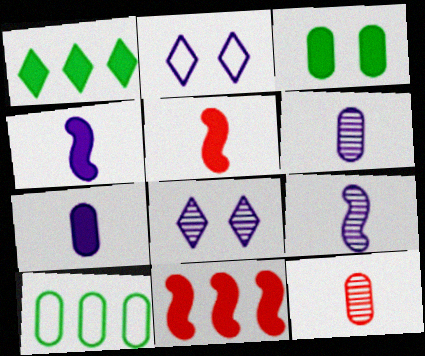[[5, 8, 10]]